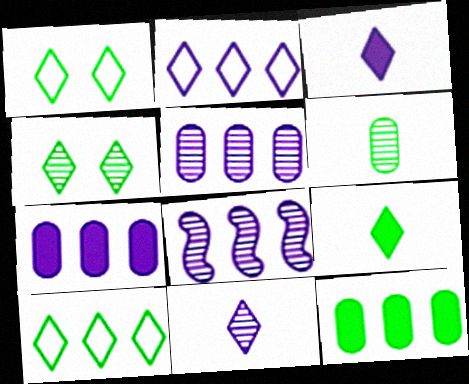[[2, 7, 8], 
[4, 9, 10]]